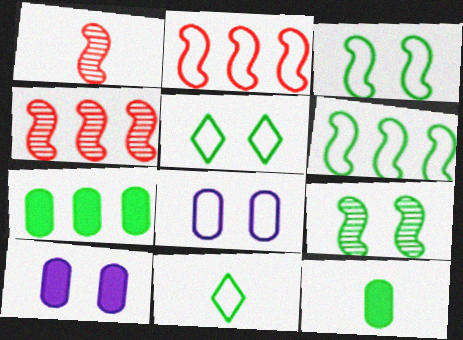[[2, 8, 11], 
[4, 10, 11], 
[7, 9, 11]]